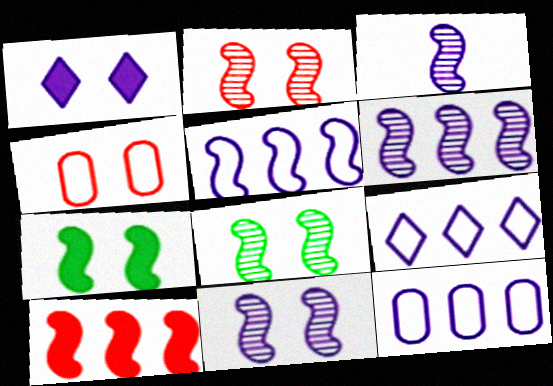[[1, 3, 12], 
[1, 4, 8], 
[2, 8, 11], 
[3, 6, 11], 
[5, 9, 12]]